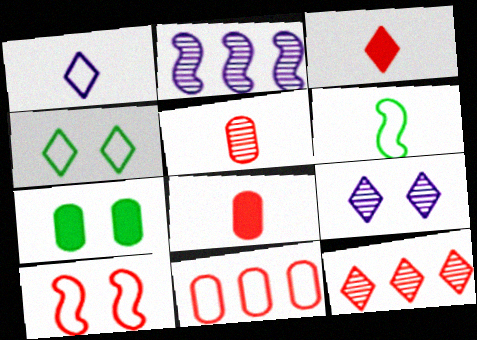[[2, 4, 8], 
[7, 9, 10], 
[8, 10, 12]]